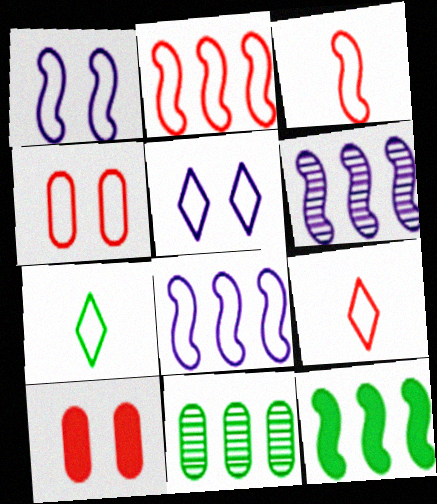[[2, 4, 9], 
[2, 6, 12], 
[4, 7, 8], 
[6, 7, 10]]